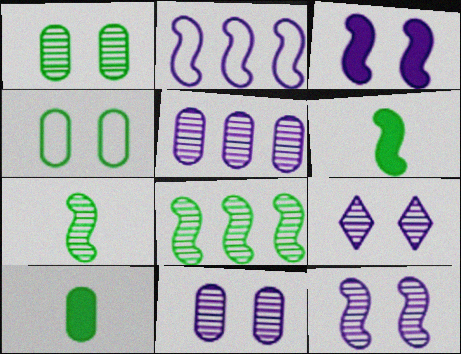[[9, 11, 12]]